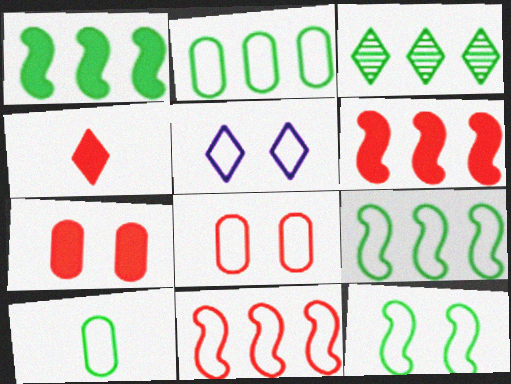[[1, 2, 3], 
[3, 4, 5], 
[4, 6, 7], 
[5, 8, 12], 
[5, 10, 11]]